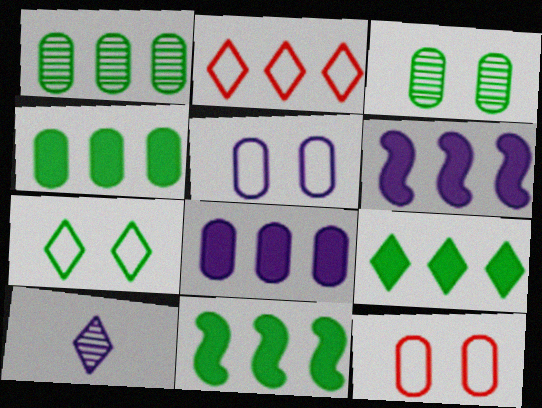[[1, 2, 6], 
[4, 9, 11], 
[5, 6, 10], 
[10, 11, 12]]